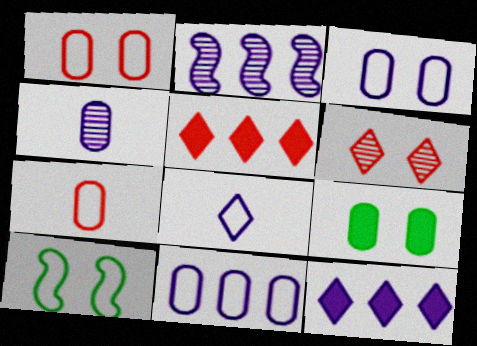[[2, 11, 12], 
[4, 5, 10]]